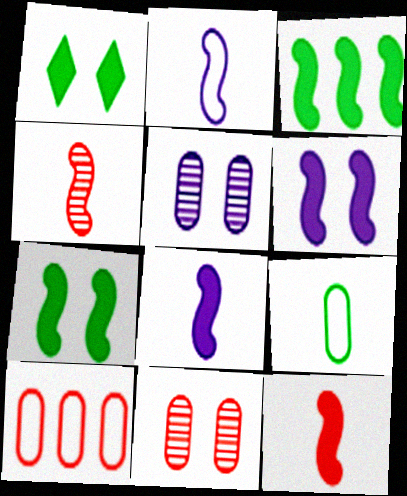[[3, 6, 12]]